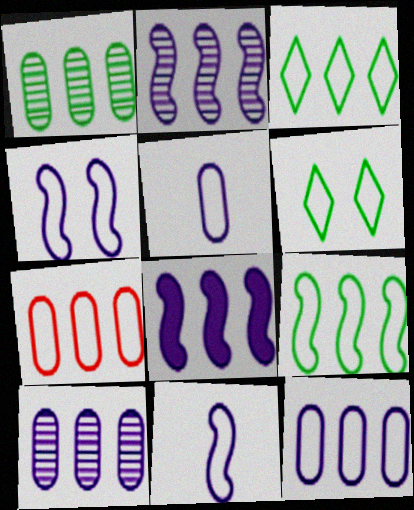[[6, 7, 11]]